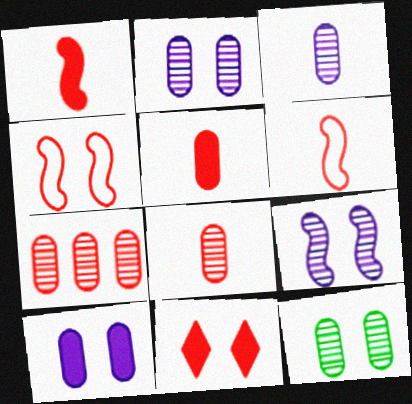[[3, 7, 12], 
[6, 7, 11]]